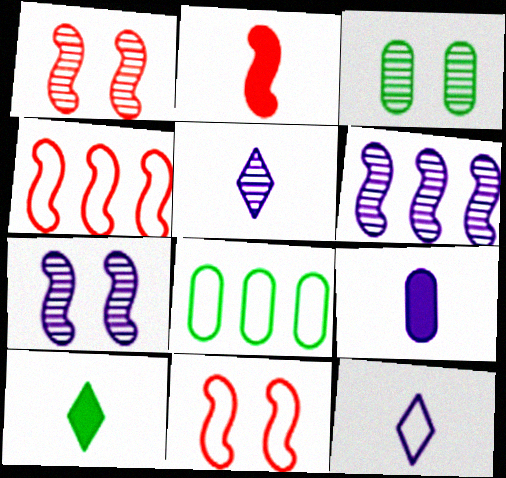[[1, 2, 4], 
[2, 9, 10], 
[8, 11, 12]]